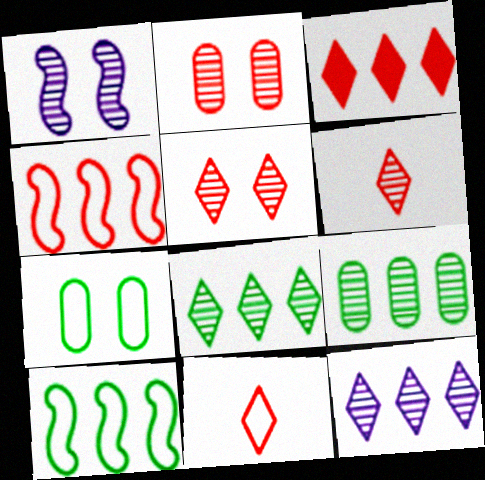[[1, 6, 9], 
[3, 5, 11]]